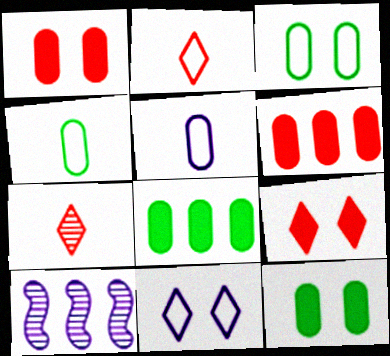[[2, 10, 12], 
[4, 9, 10]]